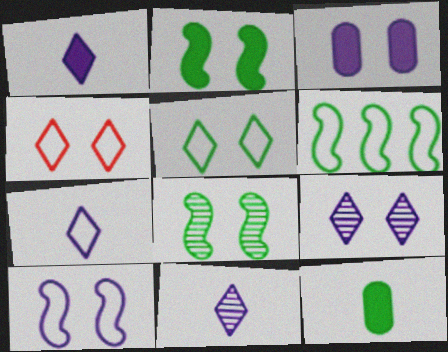[[1, 7, 11], 
[3, 4, 8], 
[3, 9, 10]]